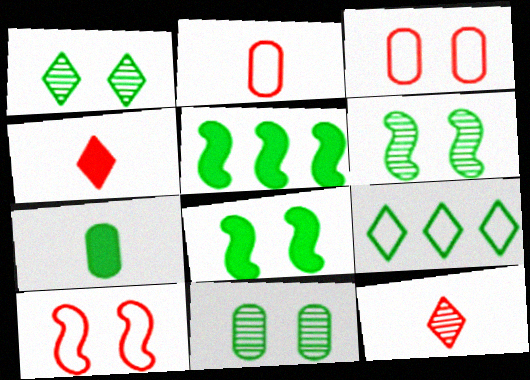[[1, 6, 11], 
[6, 7, 9]]